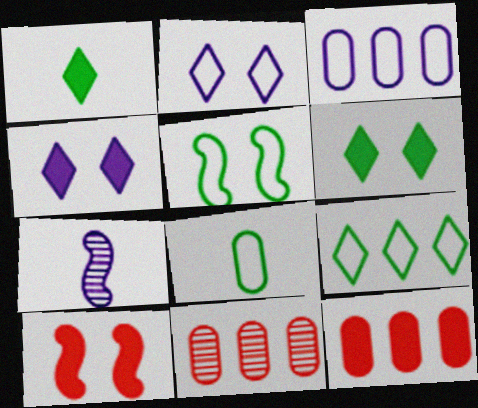[[3, 4, 7], 
[5, 8, 9]]